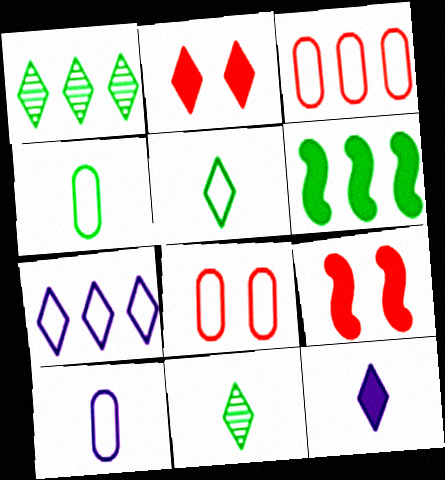[[1, 9, 10], 
[2, 7, 11]]